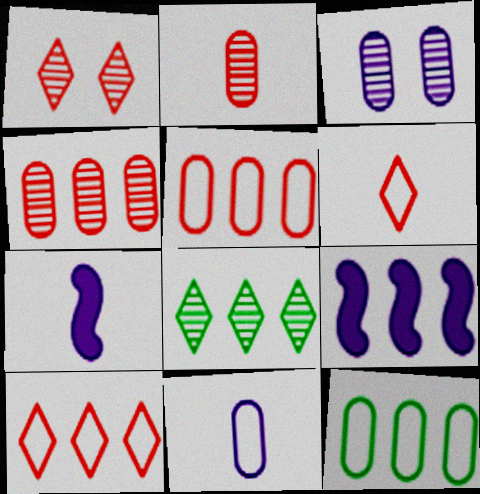[[1, 7, 12], 
[5, 8, 9]]